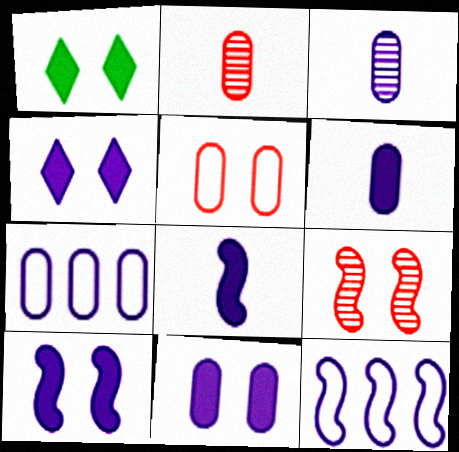[[1, 2, 12], 
[3, 4, 12], 
[3, 7, 11], 
[4, 10, 11]]